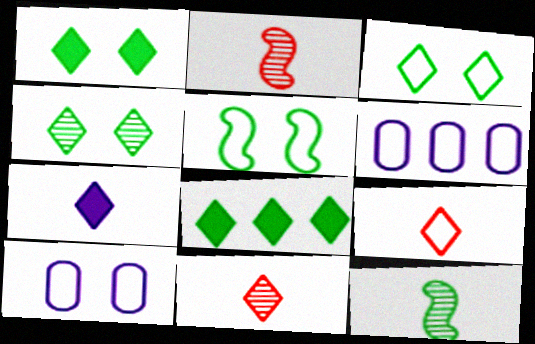[[1, 2, 6], 
[1, 3, 4], 
[2, 8, 10], 
[5, 6, 9]]